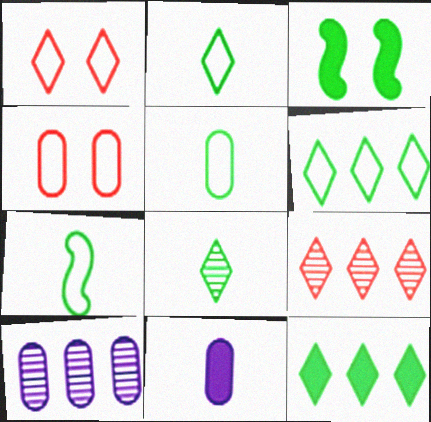[[2, 5, 7]]